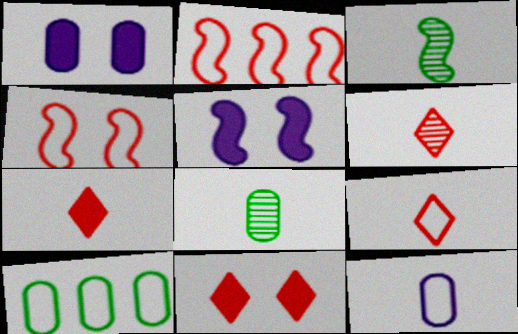[[2, 3, 5], 
[3, 7, 12], 
[5, 6, 10], 
[6, 7, 9]]